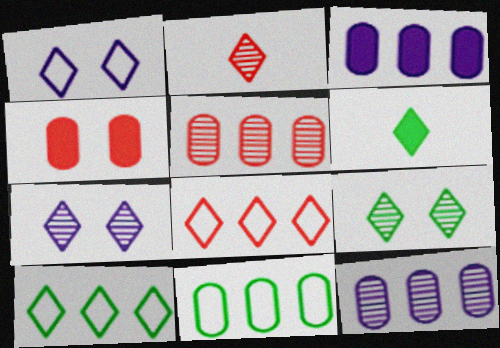[[3, 5, 11], 
[6, 7, 8], 
[6, 9, 10]]